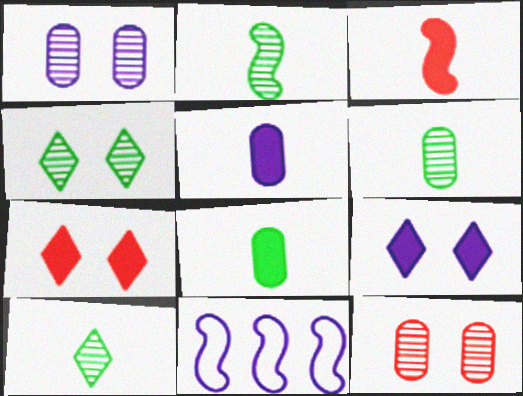[[2, 6, 10], 
[6, 7, 11]]